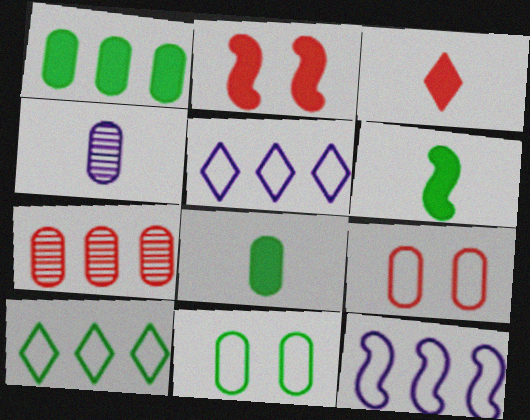[[1, 4, 9], 
[2, 4, 10]]